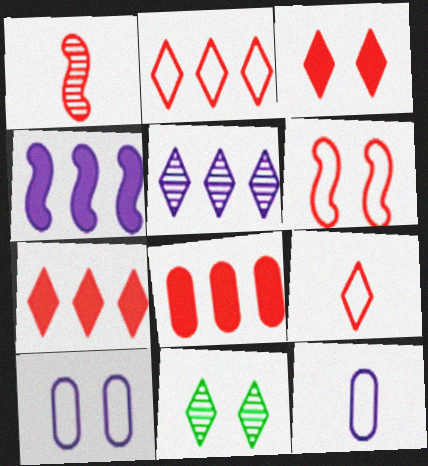[]